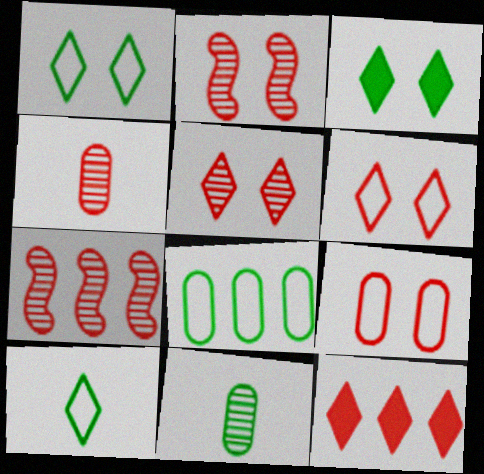[[4, 5, 7]]